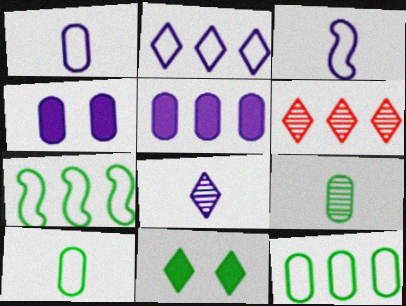[[5, 6, 7], 
[7, 9, 11]]